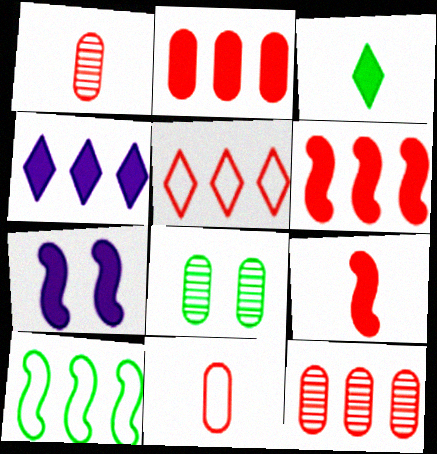[[2, 3, 7], 
[3, 8, 10], 
[4, 10, 12], 
[5, 6, 12]]